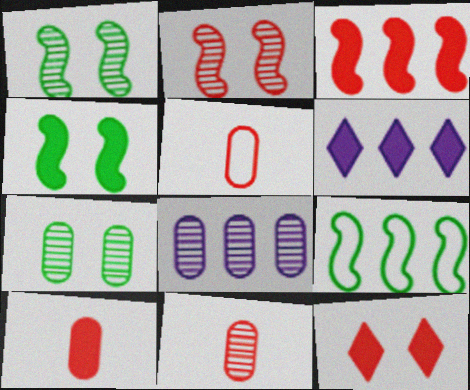[[1, 5, 6], 
[3, 10, 12], 
[4, 6, 10], 
[5, 10, 11], 
[7, 8, 11]]